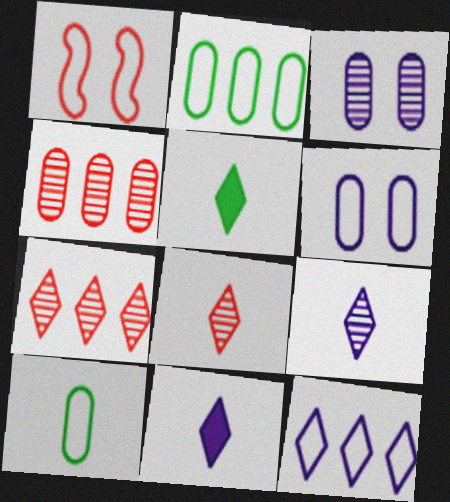[[1, 10, 12]]